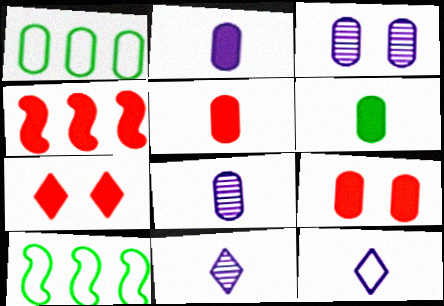[[1, 3, 5], 
[1, 8, 9], 
[2, 5, 6], 
[4, 5, 7], 
[7, 8, 10], 
[9, 10, 11]]